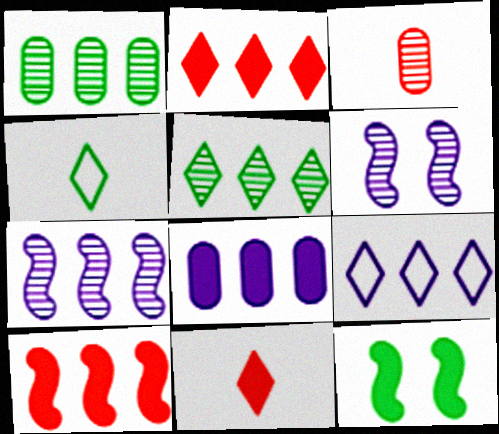[[1, 4, 12], 
[1, 9, 10], 
[2, 5, 9], 
[3, 5, 6], 
[3, 9, 12], 
[7, 8, 9], 
[8, 11, 12]]